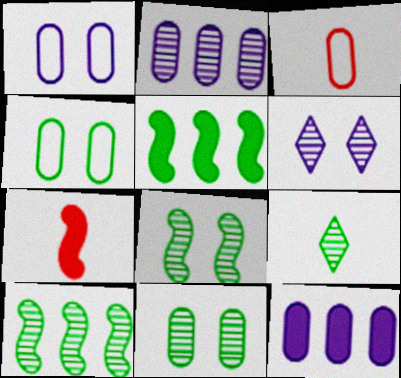[[3, 5, 6], 
[3, 11, 12], 
[4, 5, 9], 
[9, 10, 11]]